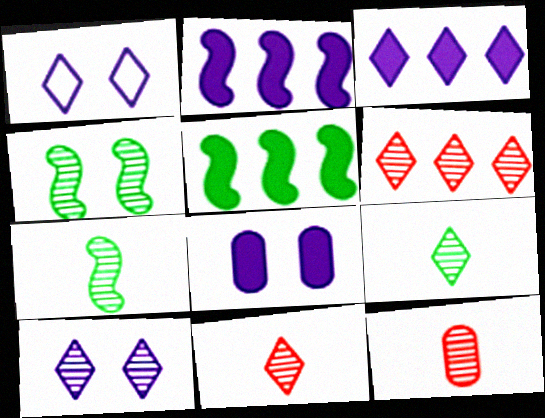[[1, 5, 12], 
[6, 9, 10]]